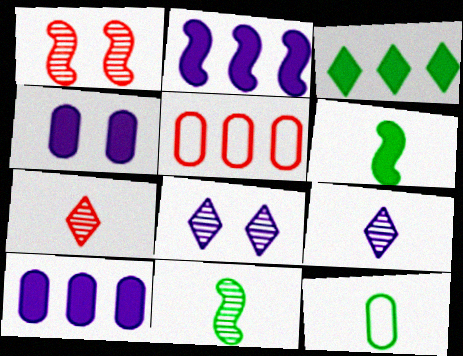[[5, 6, 8]]